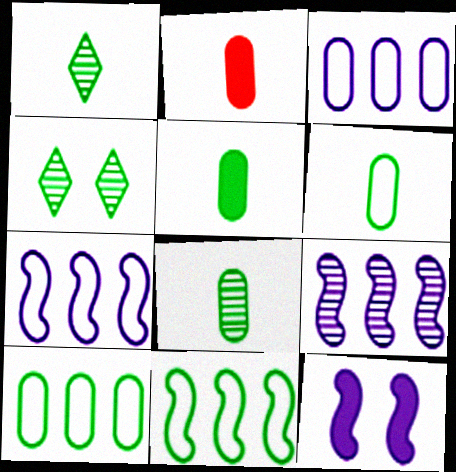[[2, 4, 7], 
[4, 5, 11], 
[5, 6, 8]]